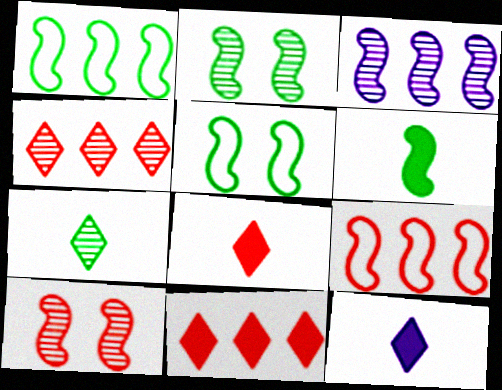[[1, 2, 6]]